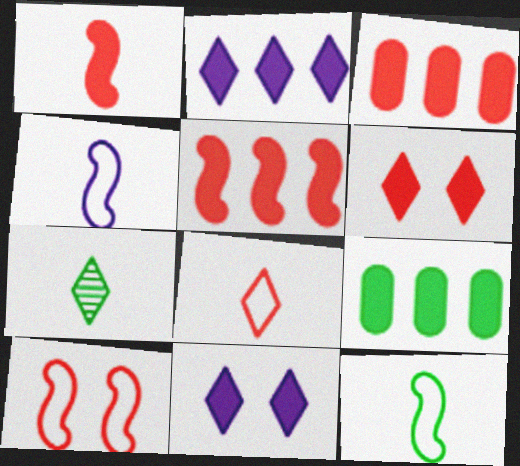[[1, 3, 6], 
[1, 9, 11], 
[2, 5, 9]]